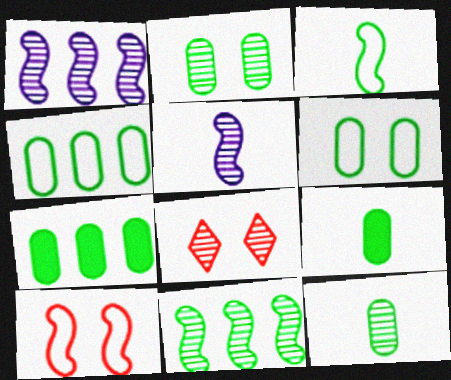[[1, 8, 12], 
[2, 4, 9], 
[6, 7, 12]]